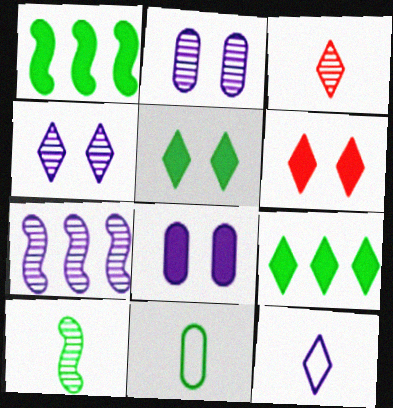[[6, 7, 11], 
[7, 8, 12]]